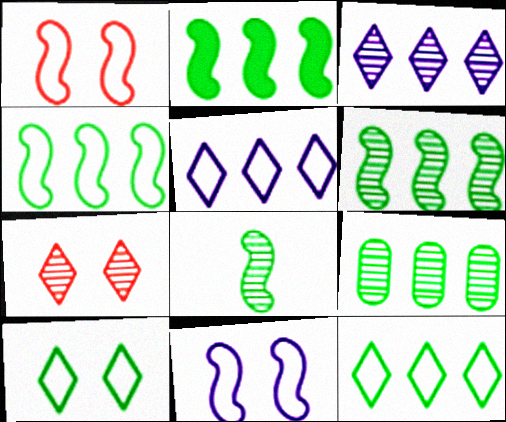[[2, 4, 6], 
[2, 9, 12]]